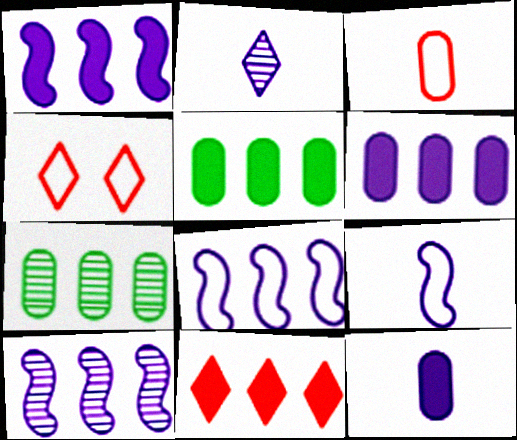[[1, 5, 11], 
[1, 8, 10], 
[2, 9, 12], 
[7, 8, 11]]